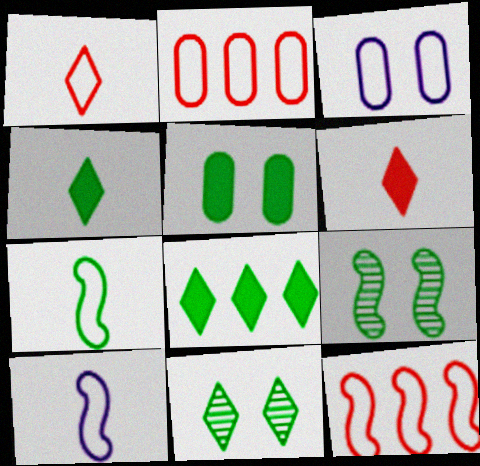[]